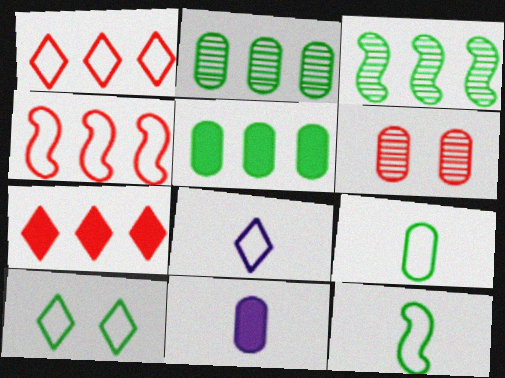[[1, 8, 10]]